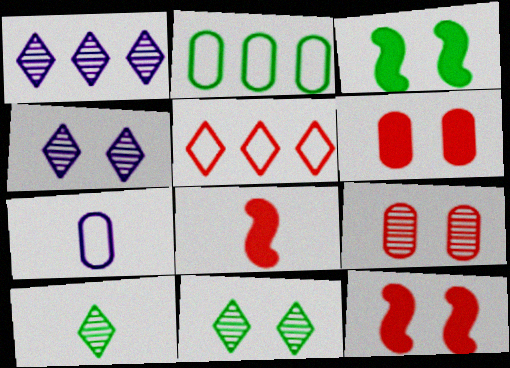[[2, 3, 10], 
[2, 4, 8], 
[5, 8, 9], 
[7, 8, 10]]